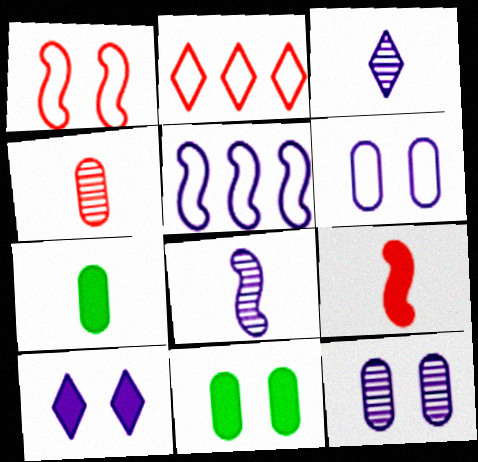[[2, 8, 11]]